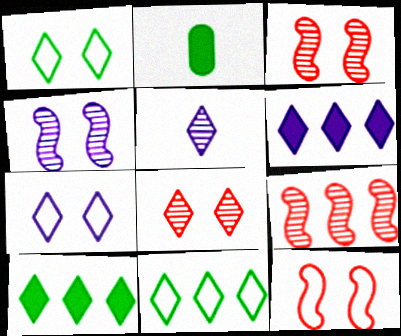[[2, 7, 9], 
[5, 6, 7]]